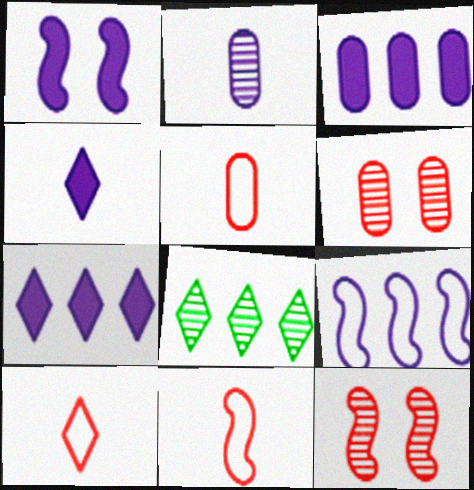[[1, 3, 4], 
[1, 5, 8], 
[2, 8, 12], 
[5, 10, 11]]